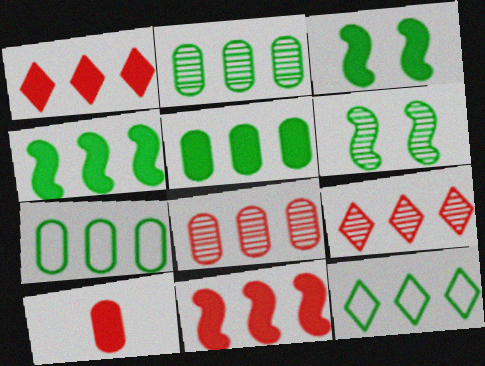[[2, 4, 12], 
[2, 5, 7]]